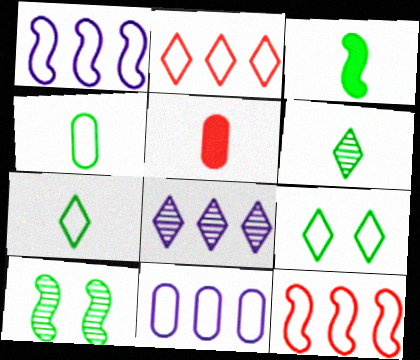[[3, 4, 6]]